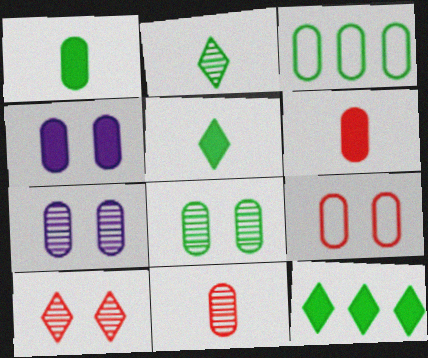[[1, 3, 8], 
[3, 4, 11], 
[3, 6, 7], 
[4, 8, 9]]